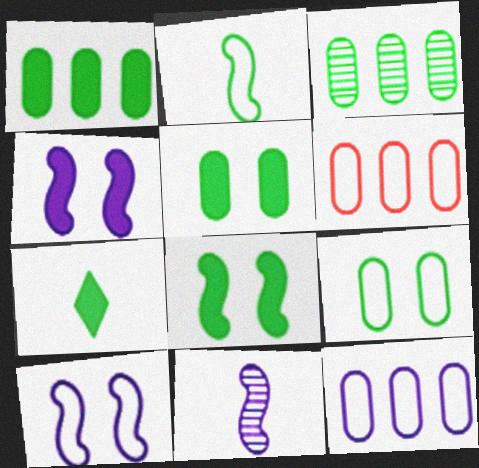[[1, 7, 8]]